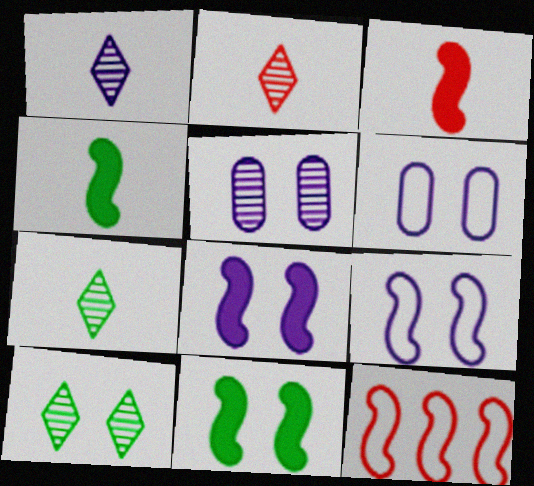[[1, 2, 7]]